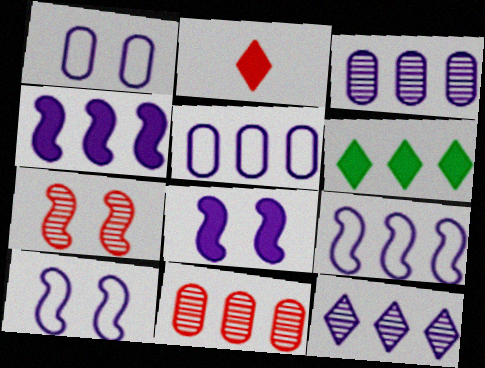[[4, 5, 12], 
[6, 9, 11]]